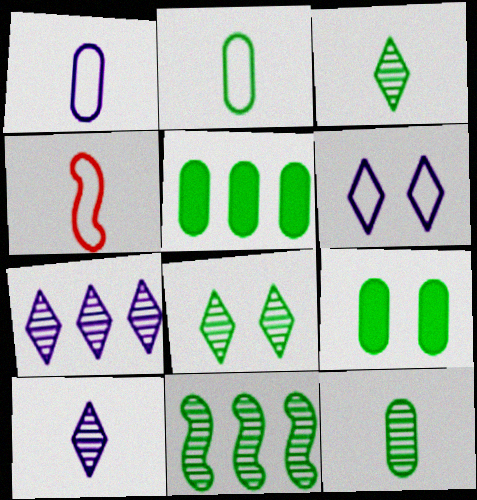[[4, 7, 9], 
[8, 11, 12]]